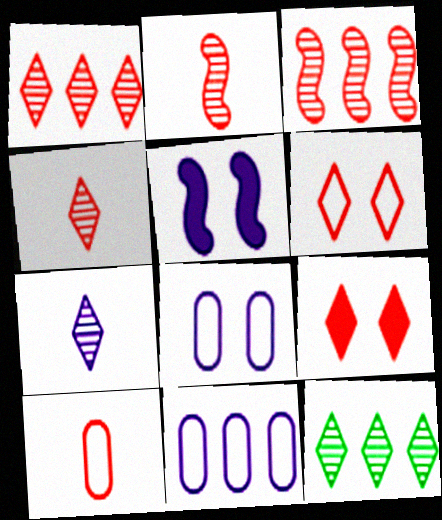[[3, 9, 10], 
[5, 7, 11], 
[5, 10, 12]]